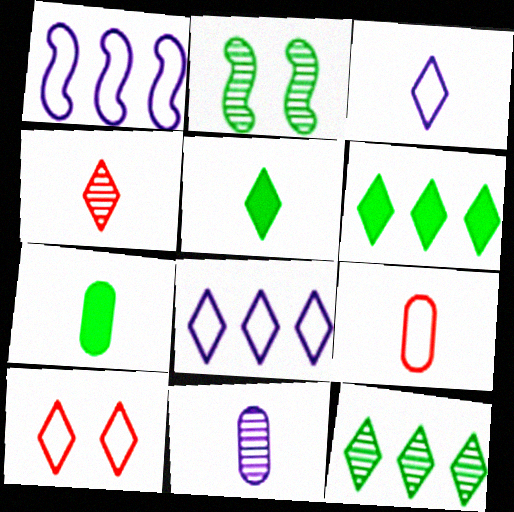[[3, 4, 5], 
[7, 9, 11]]